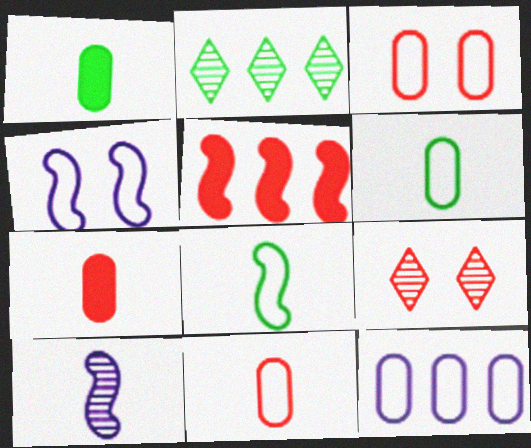[[2, 4, 7], 
[2, 5, 12], 
[3, 6, 12], 
[5, 9, 11]]